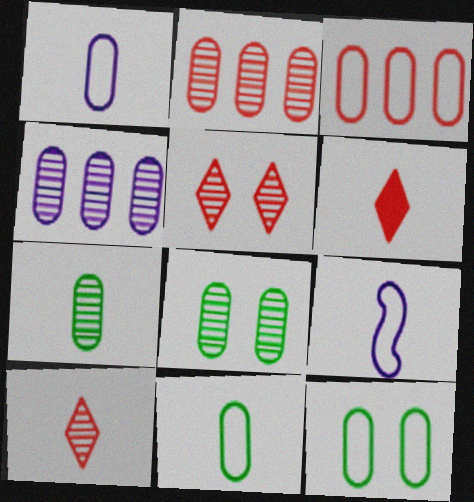[[1, 3, 12], 
[6, 7, 9]]